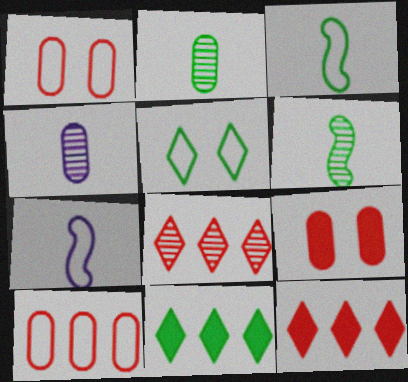[[5, 7, 10]]